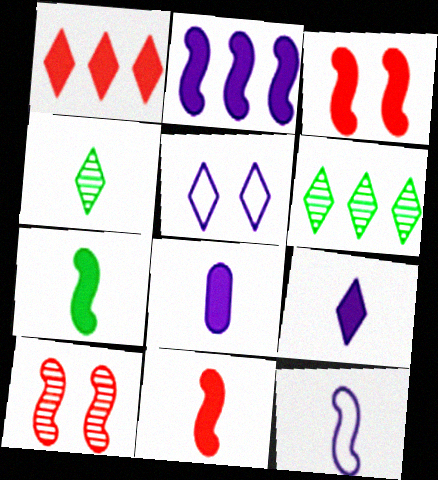[[1, 4, 5], 
[2, 3, 7]]